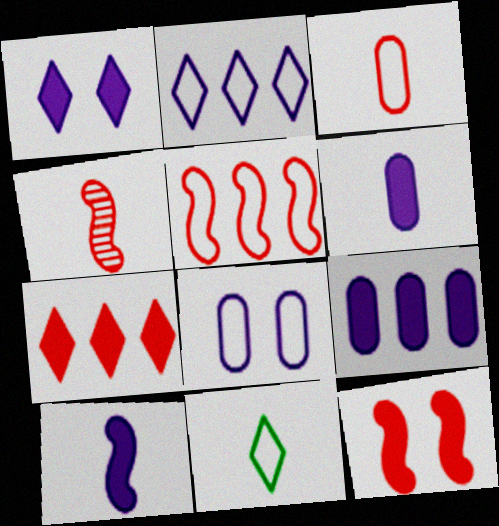[[1, 9, 10], 
[4, 5, 12], 
[4, 6, 11], 
[5, 8, 11]]